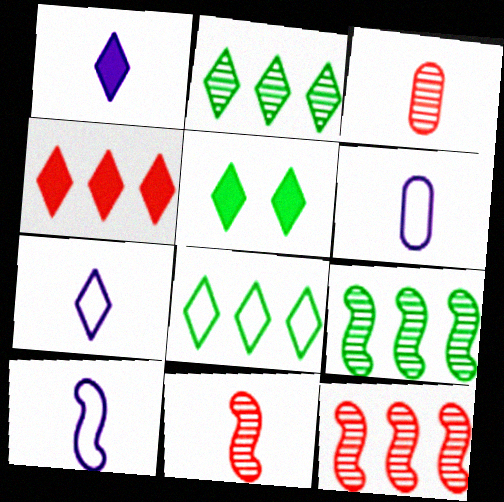[[1, 4, 5], 
[5, 6, 12], 
[6, 7, 10]]